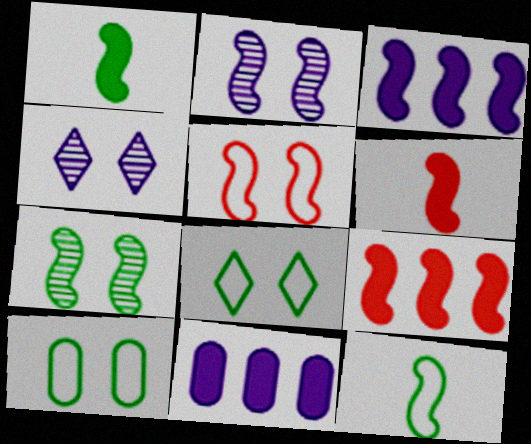[[2, 9, 12]]